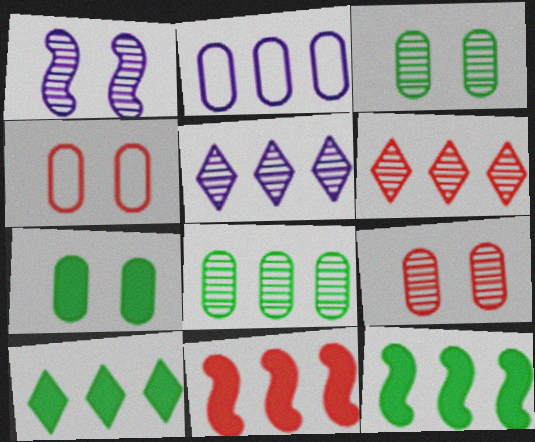[[2, 6, 12]]